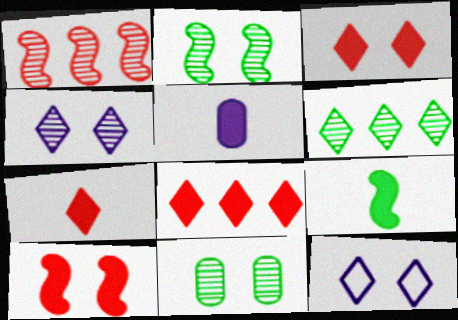[[3, 7, 8], 
[5, 7, 9], 
[6, 7, 12], 
[10, 11, 12]]